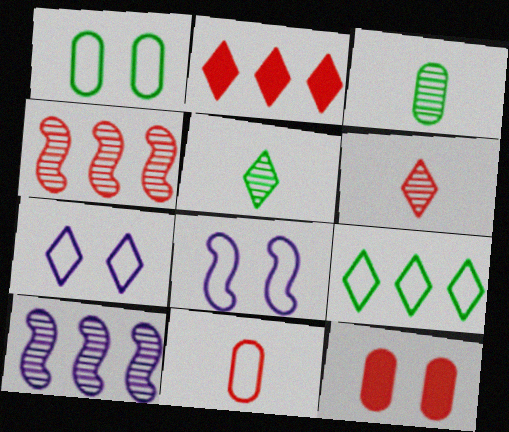[[2, 3, 8], 
[2, 5, 7], 
[8, 9, 11]]